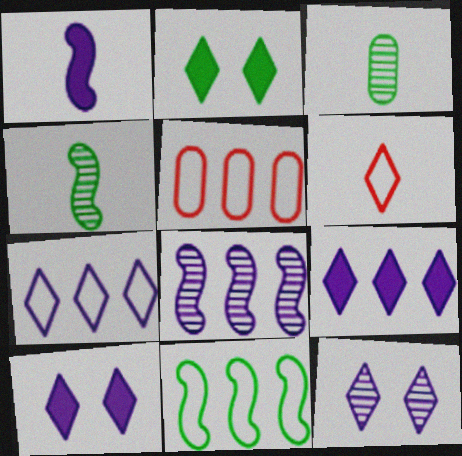[[1, 3, 6], 
[2, 3, 11], 
[4, 5, 10], 
[5, 7, 11]]